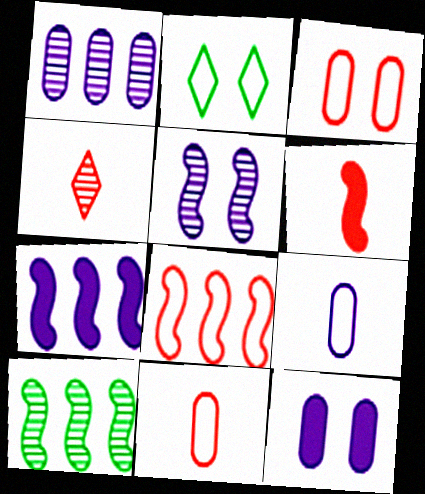[[1, 2, 6], 
[1, 9, 12], 
[2, 8, 9], 
[4, 6, 11], 
[7, 8, 10]]